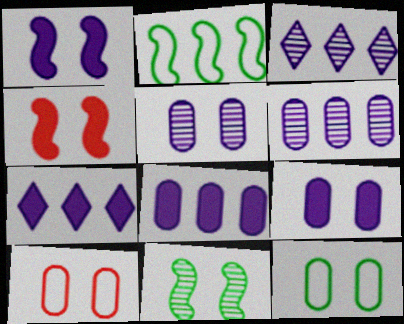[]